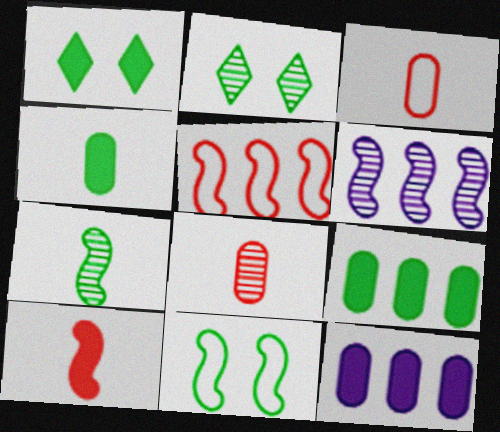[[1, 3, 6], 
[1, 10, 12], 
[2, 6, 8], 
[6, 10, 11]]